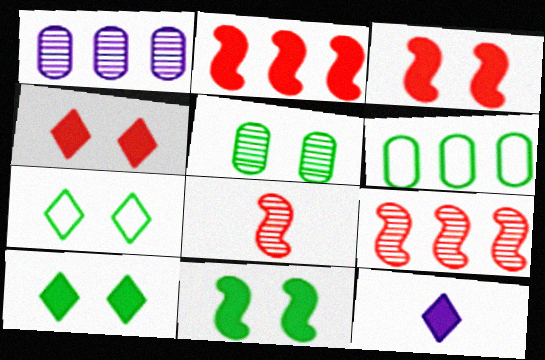[[5, 7, 11]]